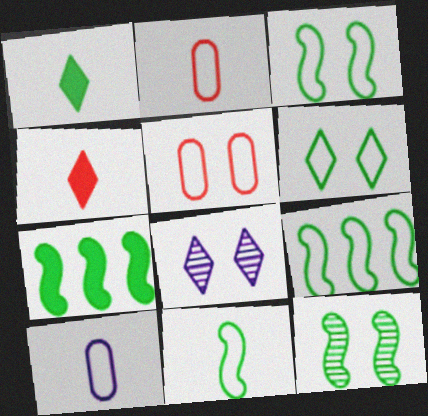[[2, 7, 8], 
[3, 9, 11], 
[7, 11, 12]]